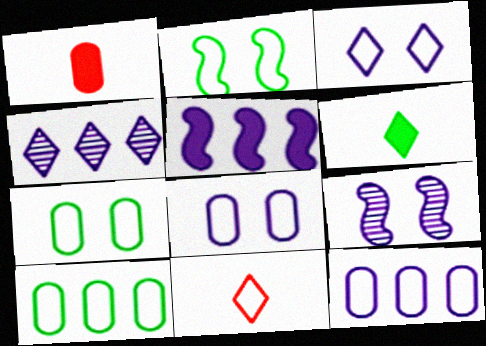[[1, 2, 4], 
[2, 11, 12], 
[4, 5, 12]]